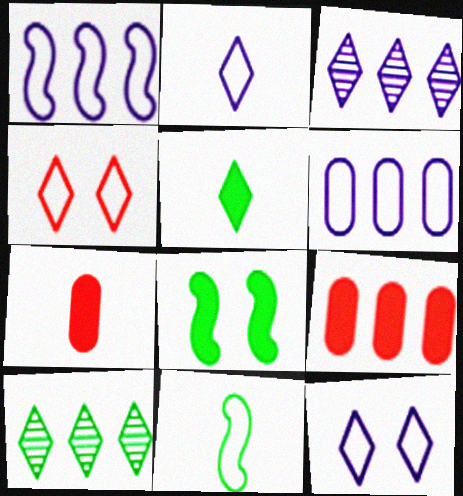[[1, 9, 10], 
[3, 4, 5], 
[4, 6, 11]]